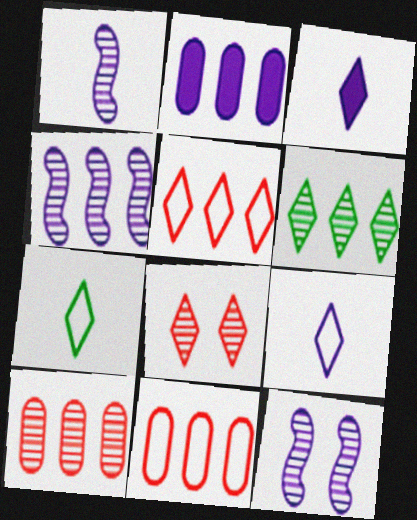[[1, 4, 12], 
[2, 9, 12], 
[4, 6, 10]]